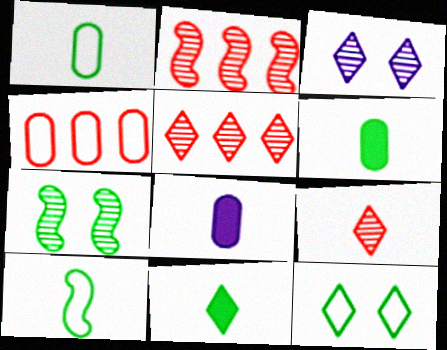[[2, 8, 12], 
[8, 9, 10]]